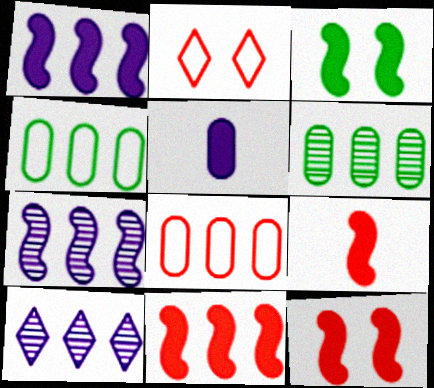[[1, 3, 9], 
[4, 10, 11], 
[9, 11, 12]]